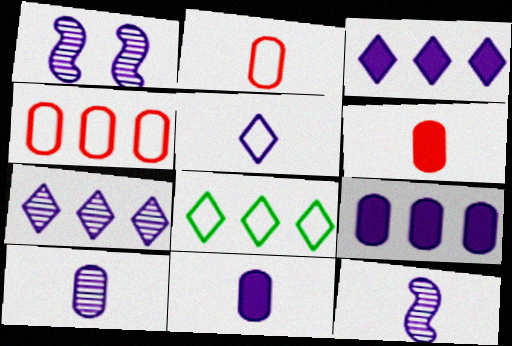[[1, 5, 9], 
[1, 6, 8], 
[1, 7, 10], 
[5, 11, 12]]